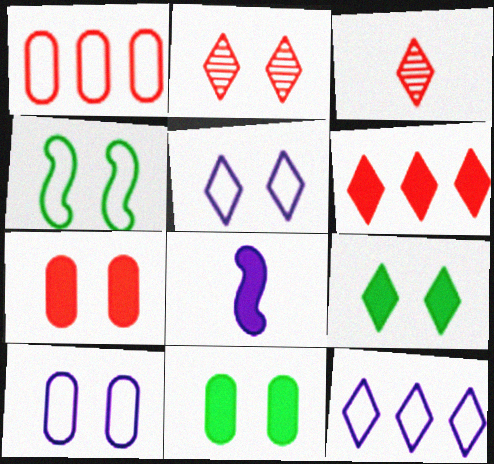[[2, 5, 9], 
[3, 9, 12], 
[6, 8, 11]]